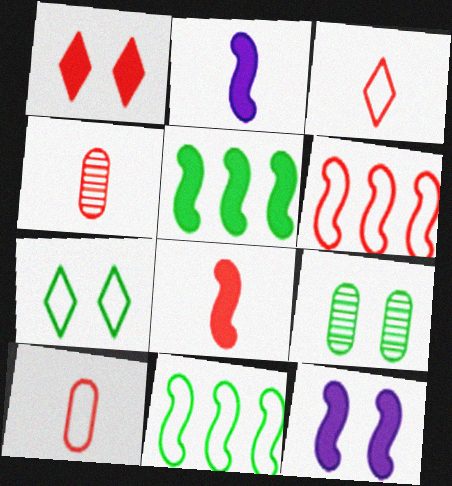[[1, 4, 6], 
[3, 4, 8], 
[5, 8, 12]]